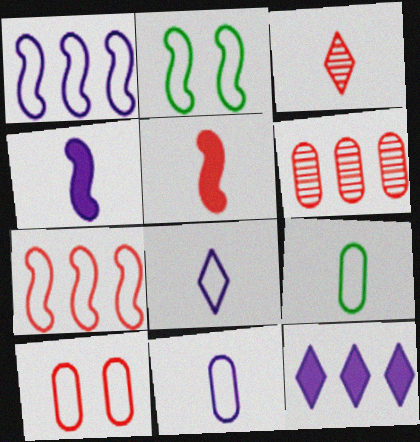[[3, 4, 9]]